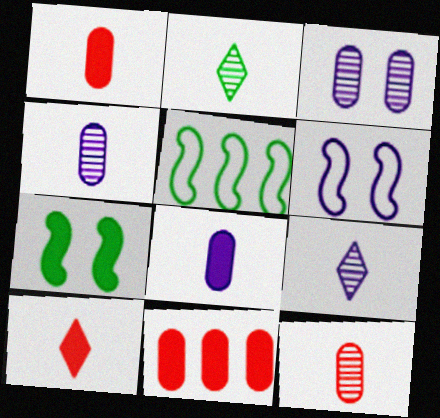[[2, 6, 11], 
[3, 5, 10]]